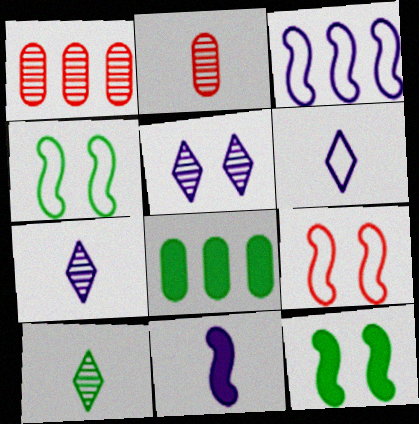[[1, 6, 12], 
[4, 8, 10], 
[7, 8, 9]]